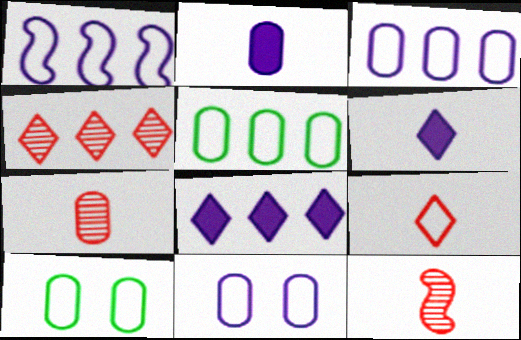[[1, 9, 10], 
[8, 10, 12]]